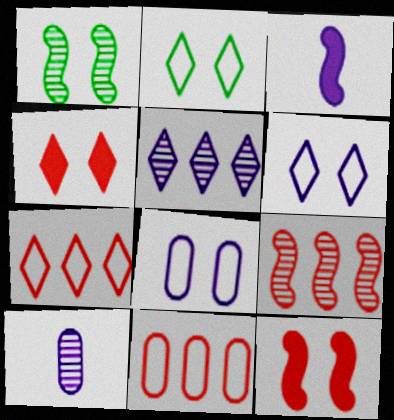[[1, 4, 8], 
[3, 5, 8]]